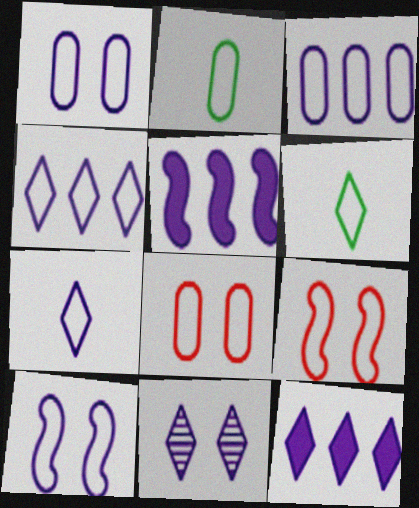[[2, 3, 8], 
[2, 4, 9], 
[3, 6, 9], 
[3, 7, 10], 
[7, 11, 12]]